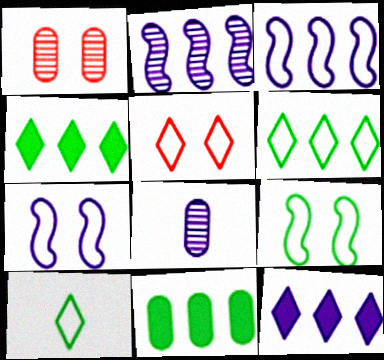[[7, 8, 12]]